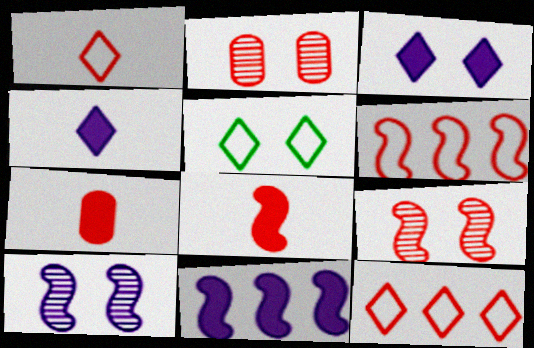[[2, 8, 12], 
[6, 8, 9], 
[7, 9, 12]]